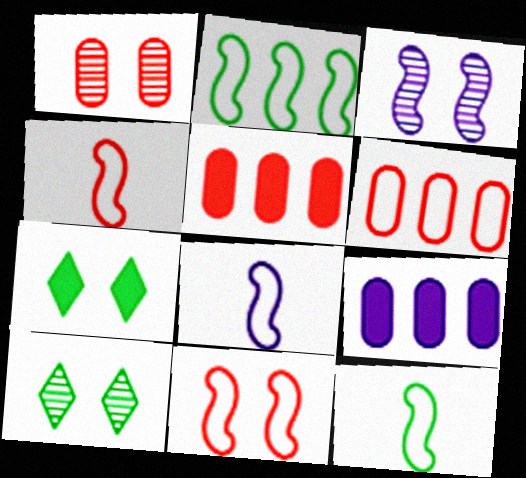[[1, 3, 10], 
[2, 8, 11], 
[4, 8, 12], 
[4, 9, 10], 
[5, 8, 10]]